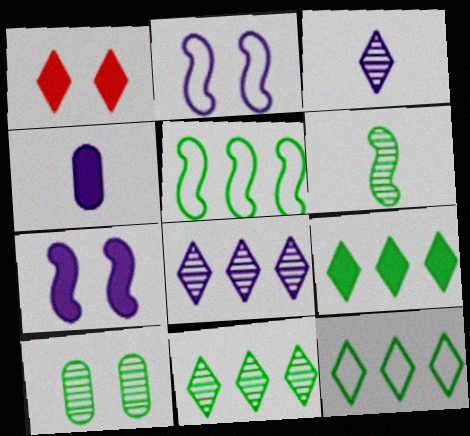[[1, 2, 10], 
[1, 3, 12], 
[2, 4, 8], 
[6, 10, 11], 
[9, 11, 12]]